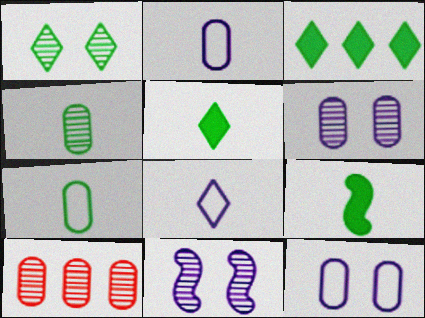[[4, 6, 10]]